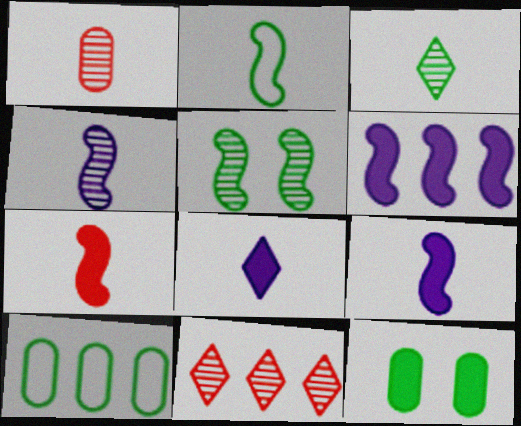[[1, 2, 8], 
[1, 3, 4], 
[2, 4, 7], 
[6, 10, 11]]